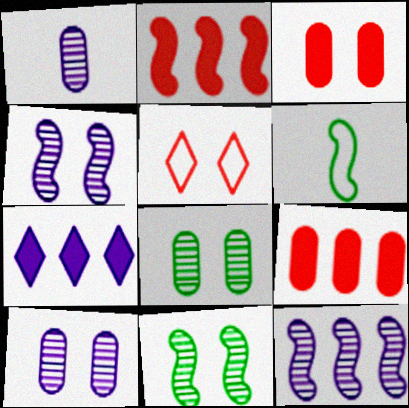[[2, 4, 6]]